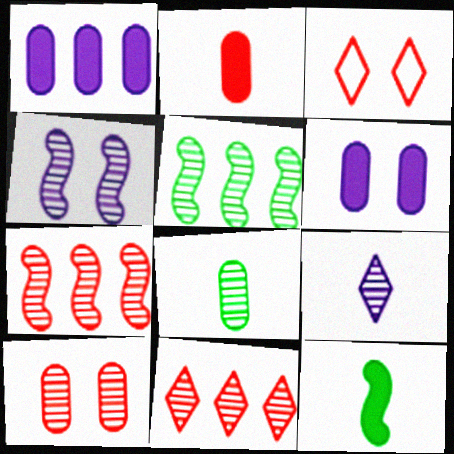[[2, 3, 7], 
[4, 8, 11], 
[5, 9, 10]]